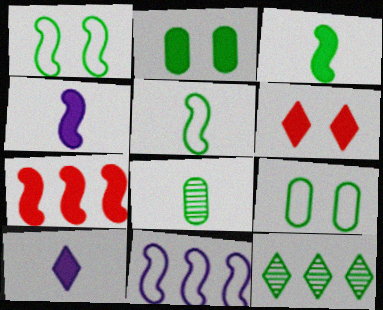[[2, 5, 12], 
[2, 7, 10], 
[3, 9, 12], 
[6, 8, 11]]